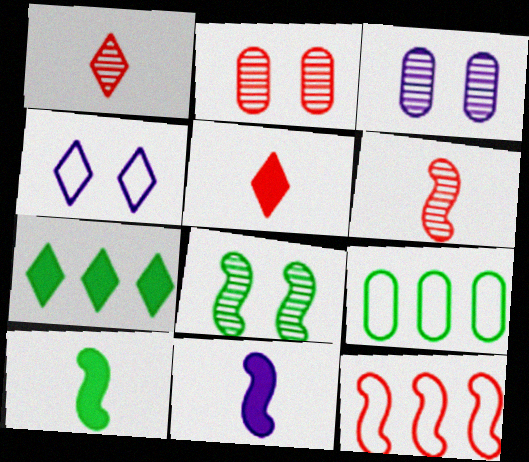[[1, 4, 7], 
[2, 5, 12], 
[8, 11, 12]]